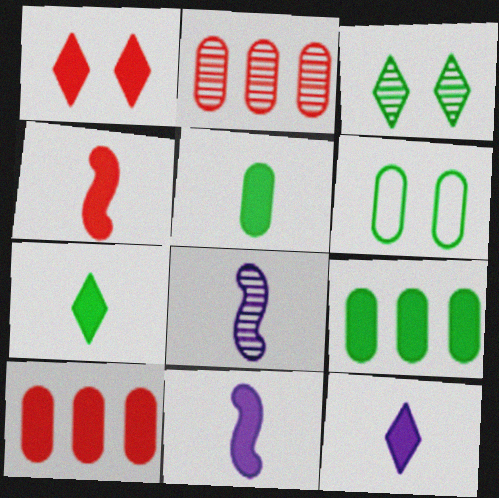[[1, 4, 10], 
[1, 9, 11], 
[2, 3, 8], 
[4, 5, 12]]